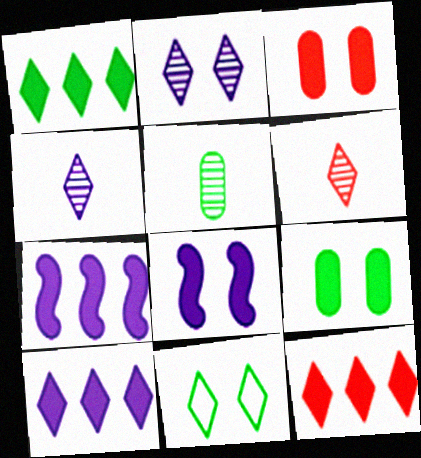[[1, 10, 12], 
[4, 11, 12], 
[6, 10, 11]]